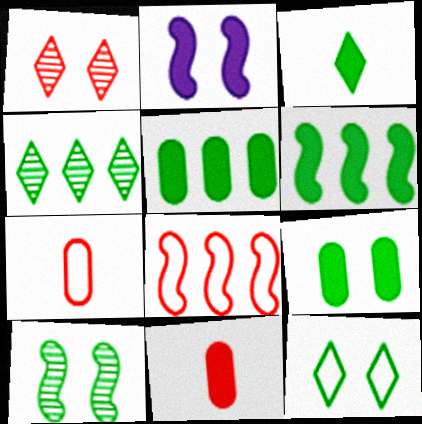[[1, 8, 11], 
[2, 4, 7], 
[3, 4, 12], 
[3, 6, 9], 
[9, 10, 12]]